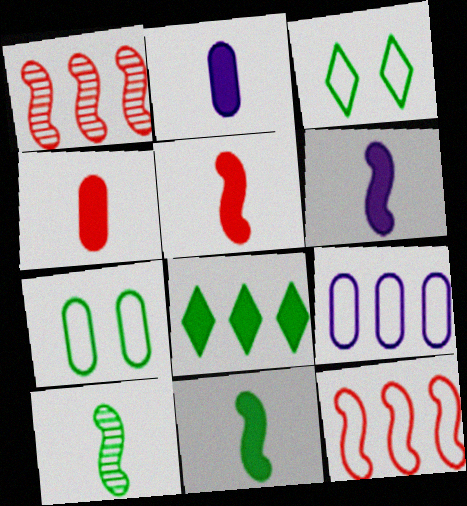[[1, 2, 3], 
[1, 8, 9], 
[5, 6, 11], 
[7, 8, 10]]